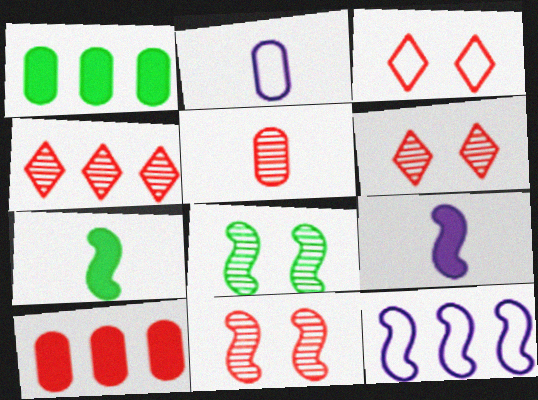[[1, 4, 12], 
[4, 5, 11], 
[7, 11, 12]]